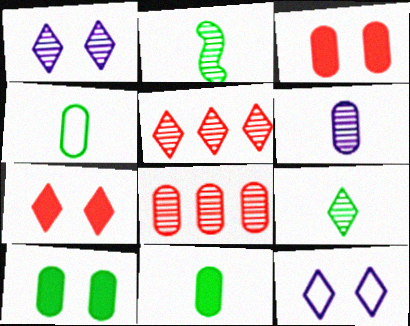[[1, 2, 8], 
[1, 5, 9]]